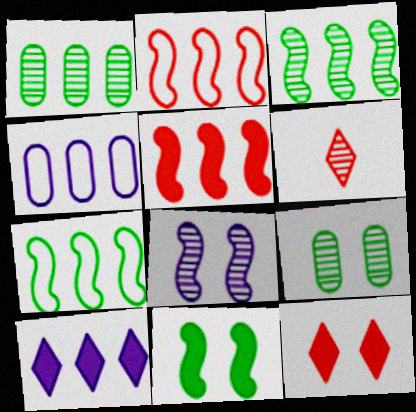[[1, 2, 10], 
[1, 6, 8], 
[4, 6, 11]]